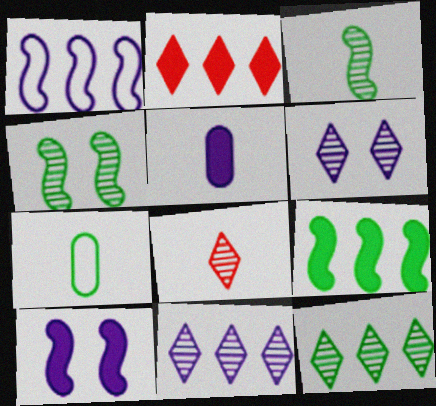[[1, 5, 6], 
[6, 8, 12]]